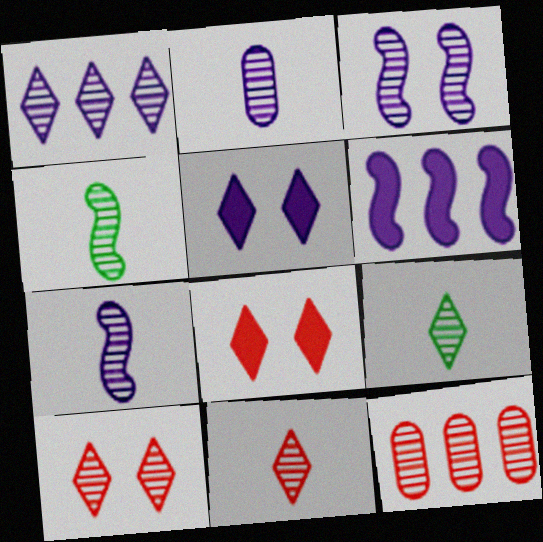[[1, 2, 3], 
[1, 9, 10], 
[2, 4, 11], 
[3, 9, 12]]